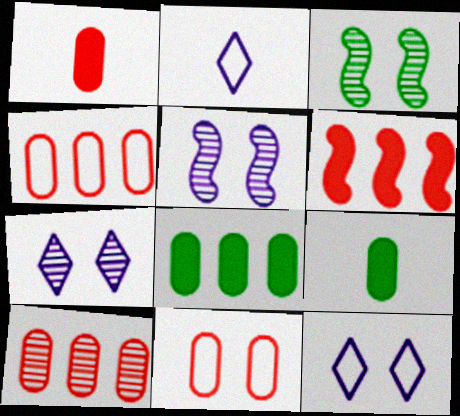[[1, 10, 11]]